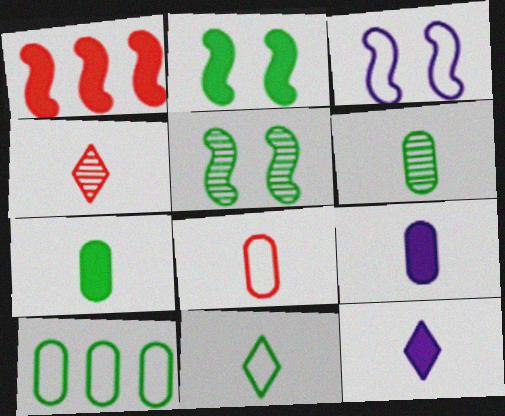[[4, 11, 12], 
[6, 8, 9]]